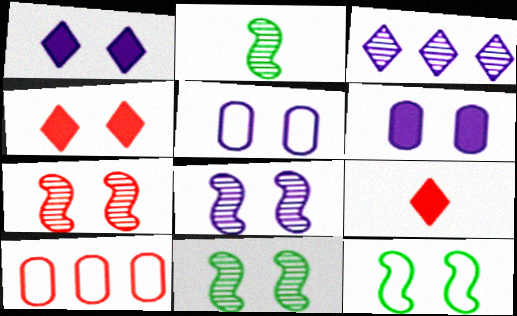[[1, 2, 10], 
[1, 5, 8], 
[4, 5, 11], 
[7, 8, 11], 
[7, 9, 10]]